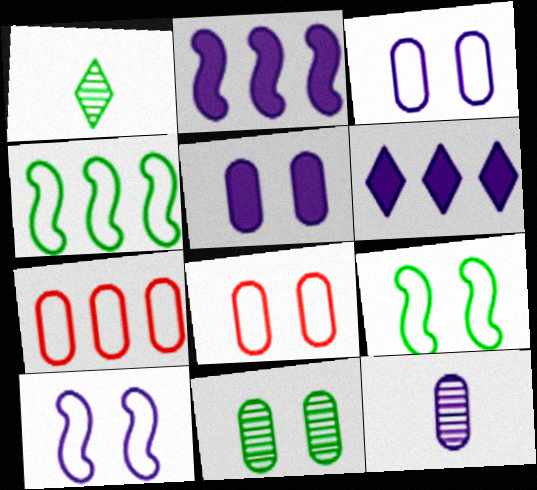[[1, 2, 8], 
[5, 8, 11], 
[6, 10, 12]]